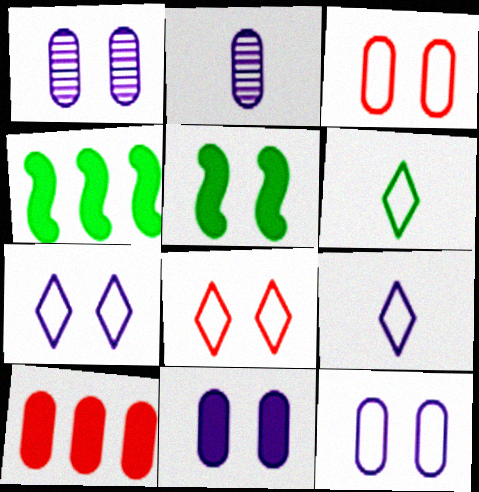[[1, 5, 8], 
[1, 11, 12], 
[2, 4, 8]]